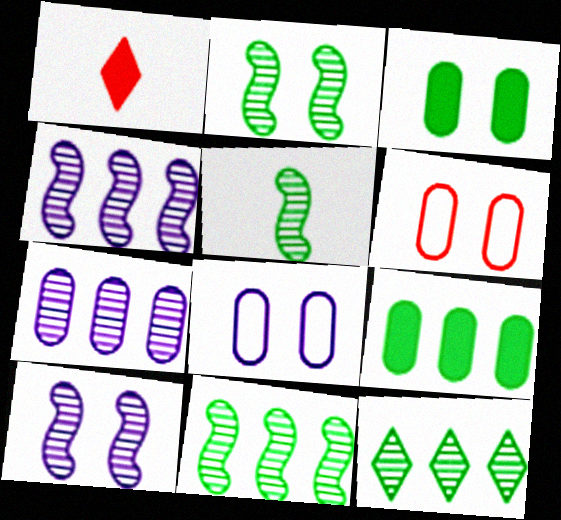[[1, 8, 11], 
[2, 5, 11]]